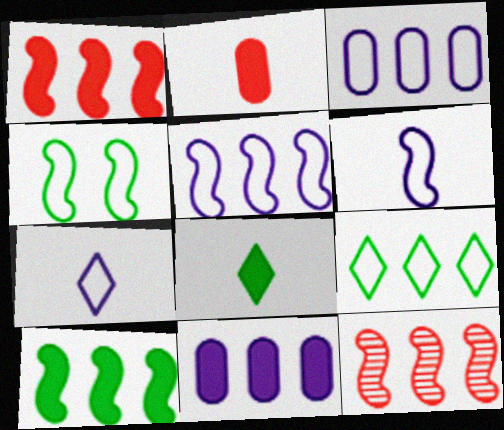[[5, 10, 12], 
[9, 11, 12]]